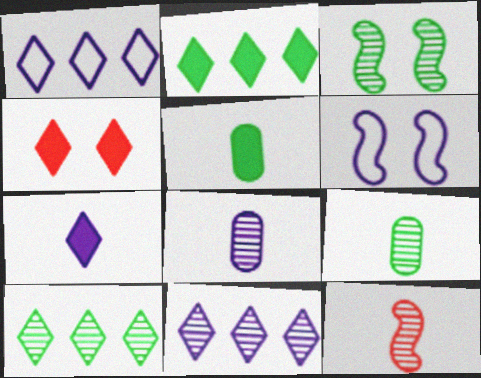[[2, 4, 7], 
[3, 9, 10]]